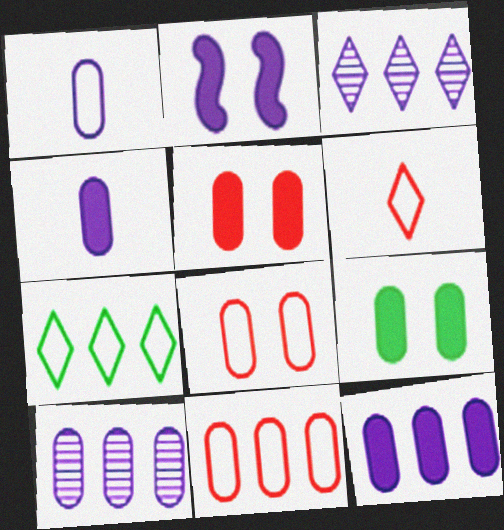[[1, 2, 3]]